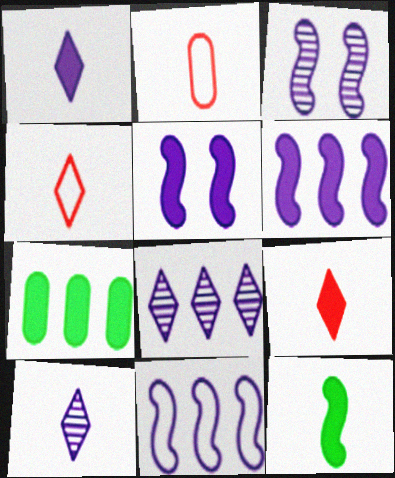[[2, 10, 12], 
[3, 4, 7], 
[5, 7, 9]]